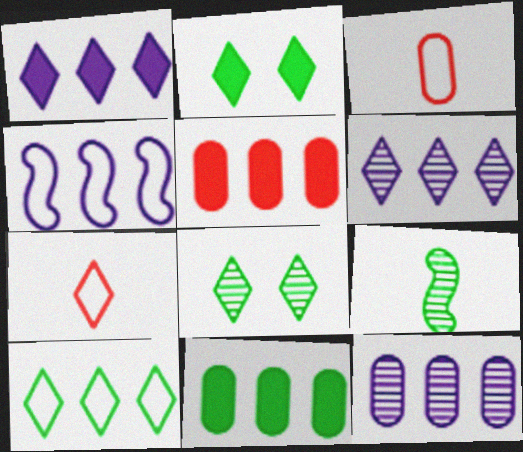[[1, 4, 12], 
[1, 7, 8], 
[2, 6, 7]]